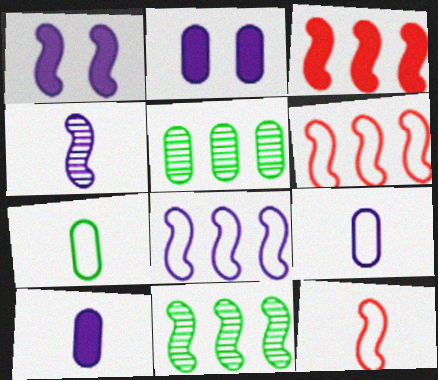[[1, 4, 8], 
[1, 11, 12], 
[3, 8, 11]]